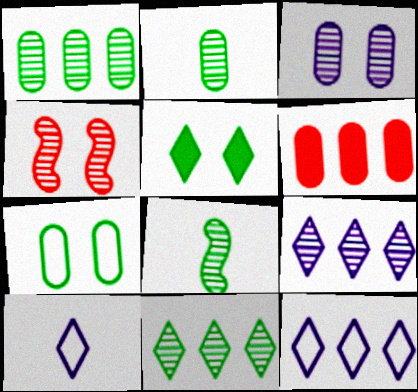[[2, 4, 9]]